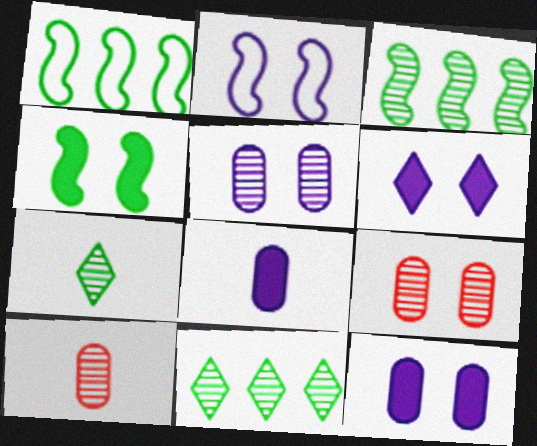[[1, 6, 10], 
[2, 5, 6]]